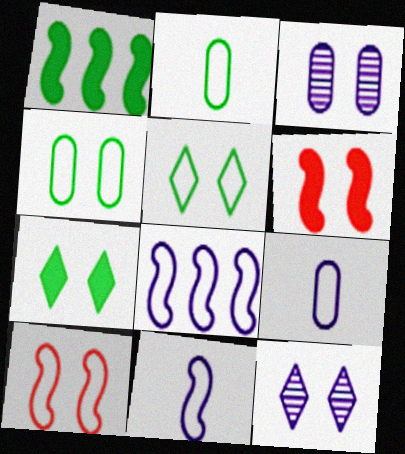[[3, 5, 6], 
[3, 7, 10], 
[4, 6, 12]]